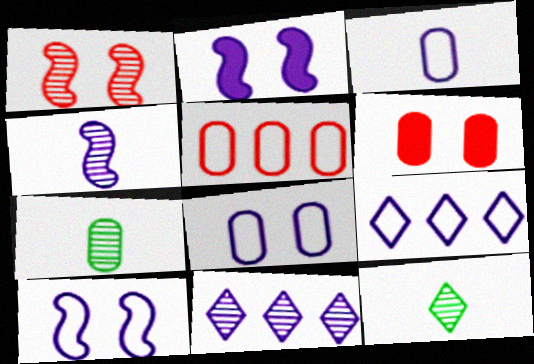[[1, 7, 11], 
[2, 3, 11], 
[2, 5, 12], 
[3, 9, 10]]